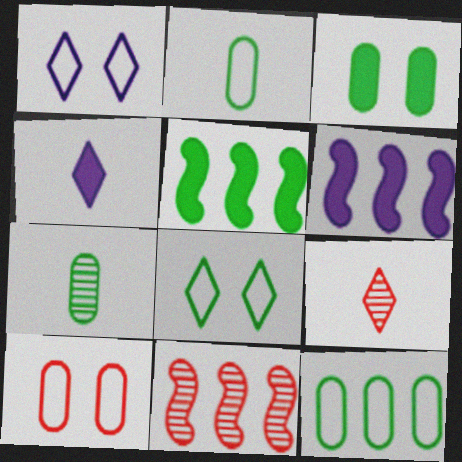[[3, 7, 12], 
[5, 7, 8]]